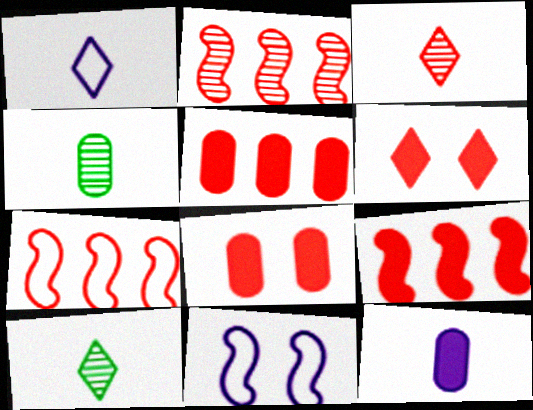[[2, 7, 9], 
[3, 7, 8], 
[5, 10, 11]]